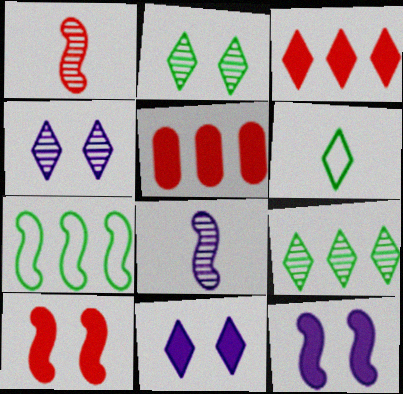[[1, 7, 12], 
[3, 4, 6], 
[7, 8, 10]]